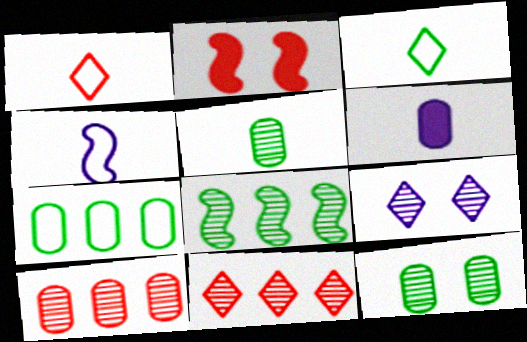[[1, 2, 10], 
[2, 4, 8]]